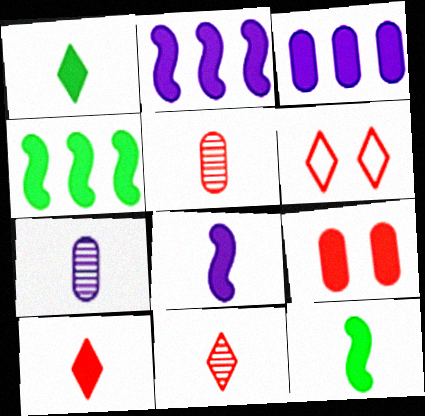[[1, 2, 9], 
[4, 6, 7]]